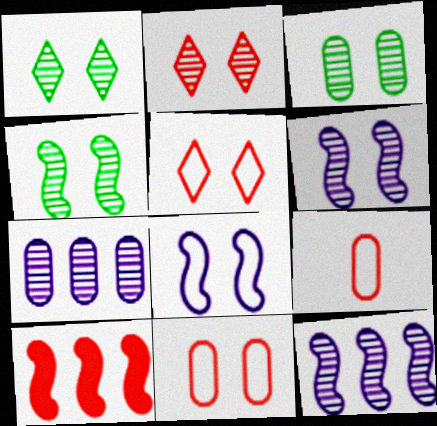[[1, 3, 4], 
[2, 3, 6], 
[2, 9, 10]]